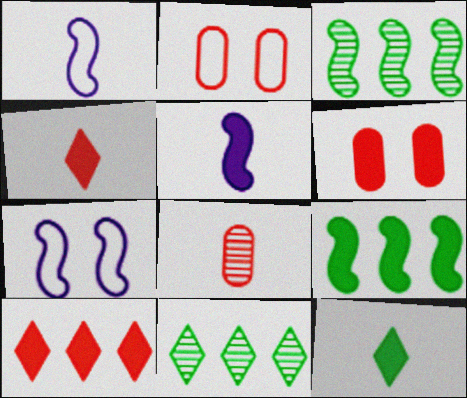[[1, 6, 11], 
[1, 8, 12], 
[2, 5, 11]]